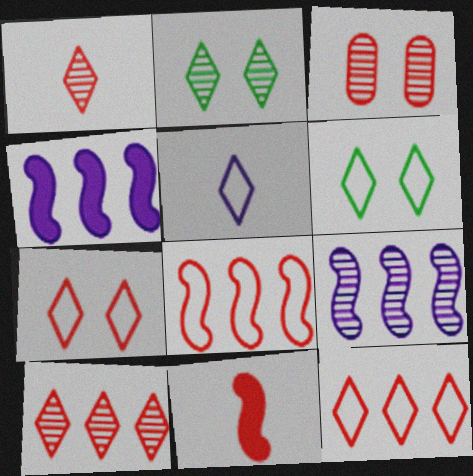[[3, 11, 12], 
[5, 6, 12]]